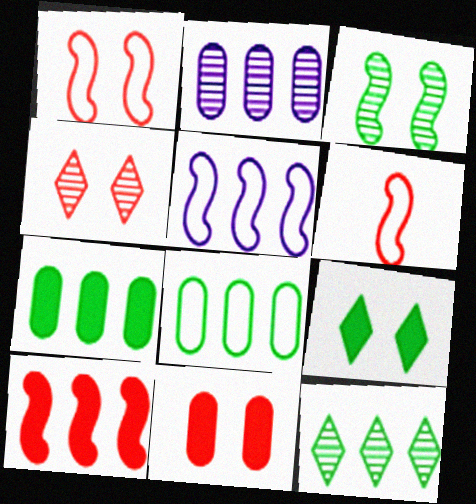[[1, 4, 11], 
[2, 6, 9]]